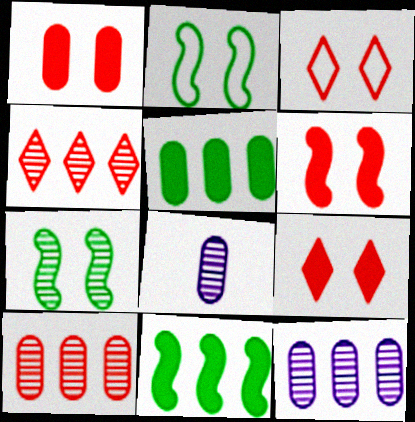[[1, 6, 9], 
[3, 8, 11], 
[4, 7, 8]]